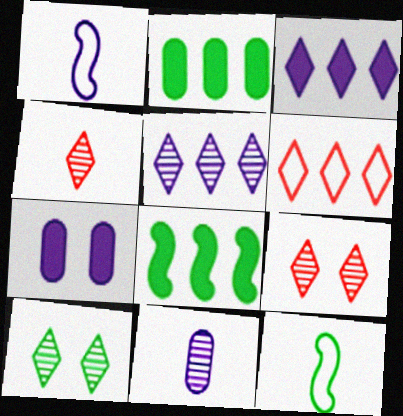[[1, 2, 9], 
[1, 5, 7], 
[2, 10, 12], 
[4, 5, 10]]